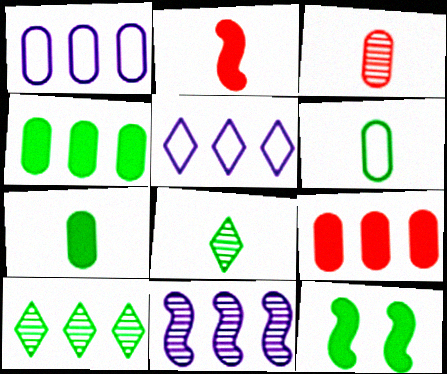[[3, 5, 12], 
[6, 10, 12]]